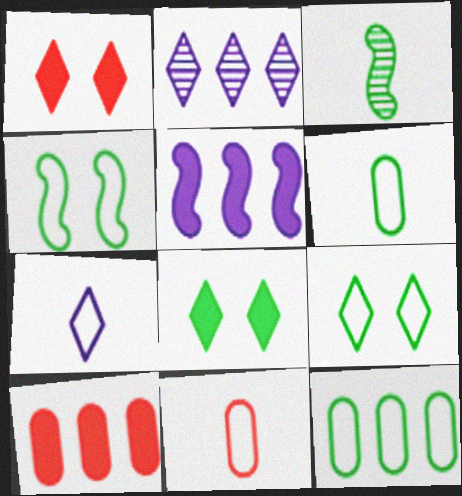[[3, 8, 12]]